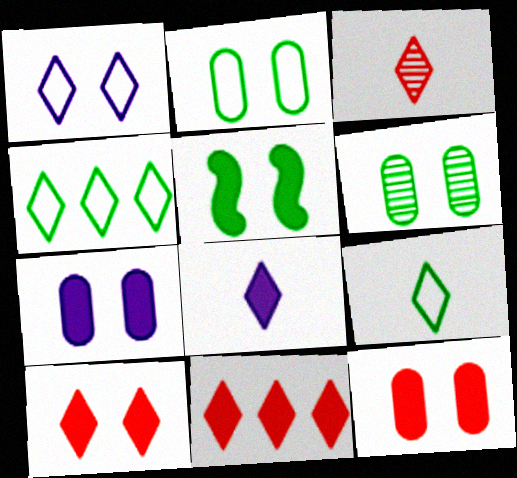[[3, 8, 9], 
[5, 7, 10]]